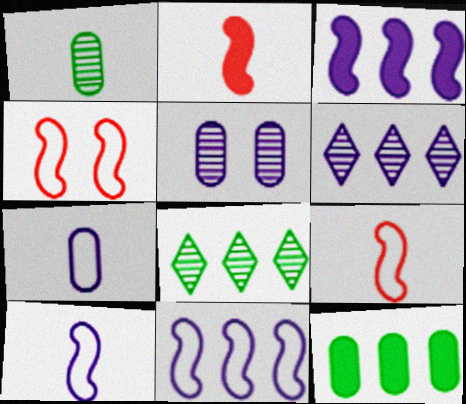[]